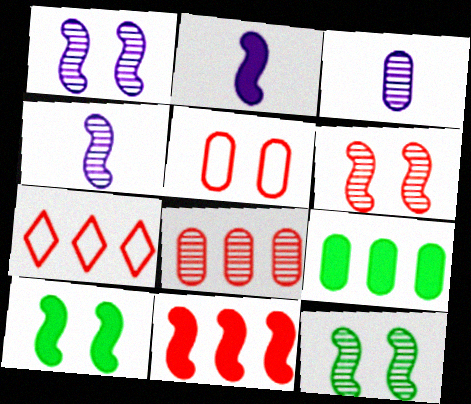[[1, 6, 12], 
[2, 10, 11], 
[3, 5, 9], 
[3, 7, 10], 
[7, 8, 11]]